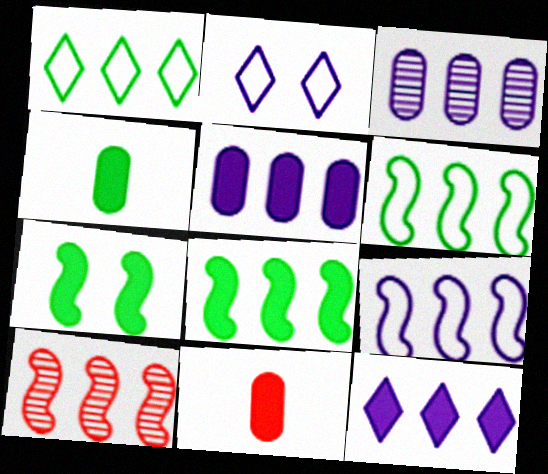[[1, 5, 10], 
[2, 4, 10], 
[3, 9, 12], 
[7, 11, 12], 
[8, 9, 10]]